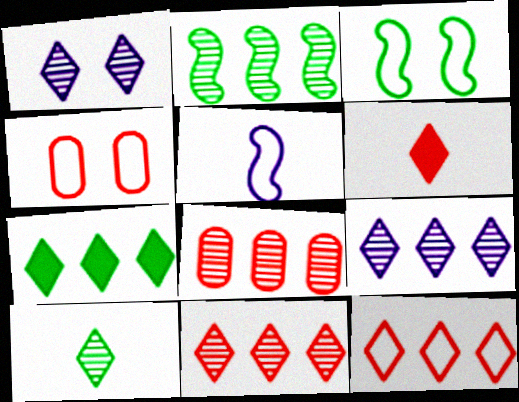[[1, 10, 11], 
[2, 8, 9], 
[7, 9, 12]]